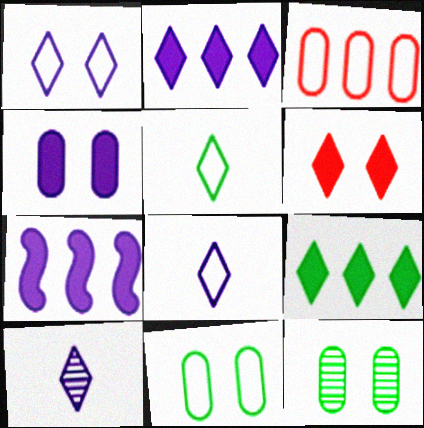[[1, 2, 10]]